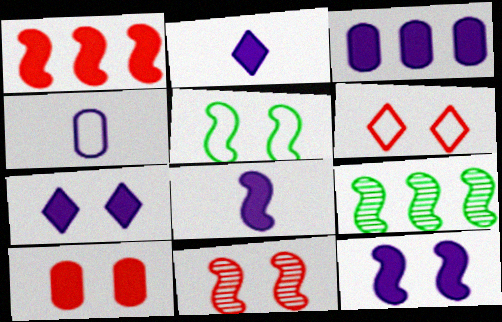[[2, 3, 12], 
[3, 7, 8], 
[5, 11, 12], 
[6, 10, 11]]